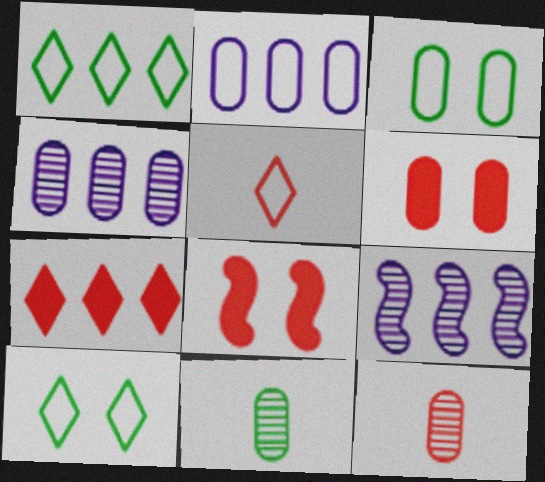[[2, 6, 11]]